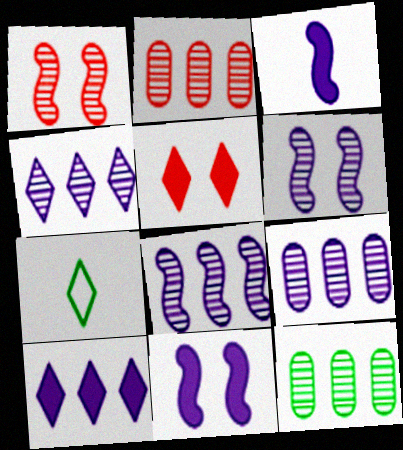[[2, 7, 11], 
[2, 9, 12], 
[4, 5, 7], 
[4, 8, 9]]